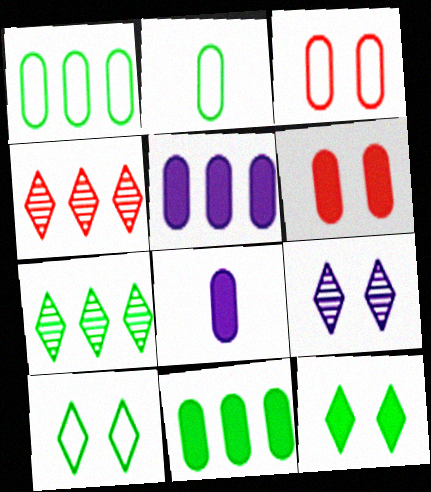[[6, 8, 11]]